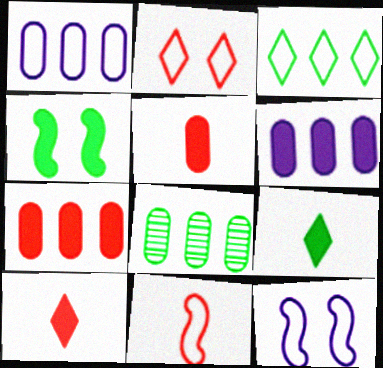[[1, 7, 8], 
[4, 6, 10], 
[8, 10, 12]]